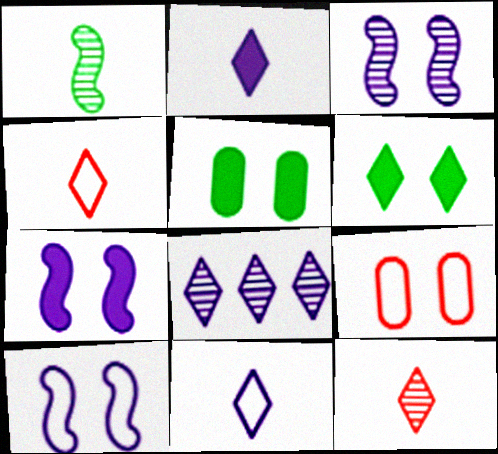[[3, 6, 9], 
[3, 7, 10], 
[4, 6, 8]]